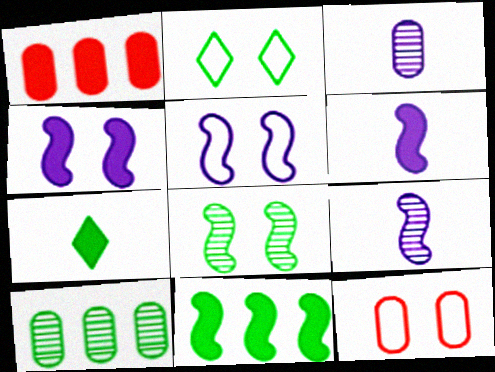[[1, 2, 9], 
[1, 4, 7], 
[2, 5, 12]]